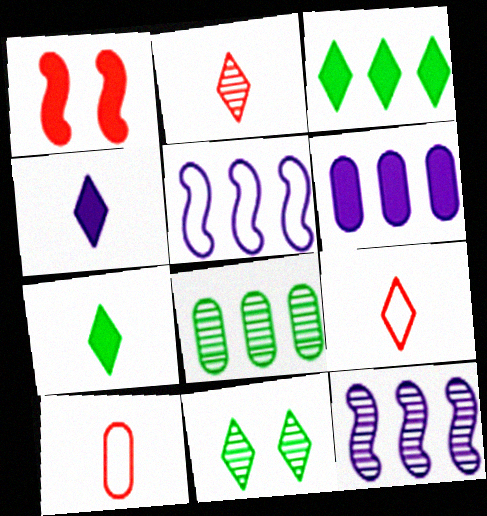[[1, 6, 7]]